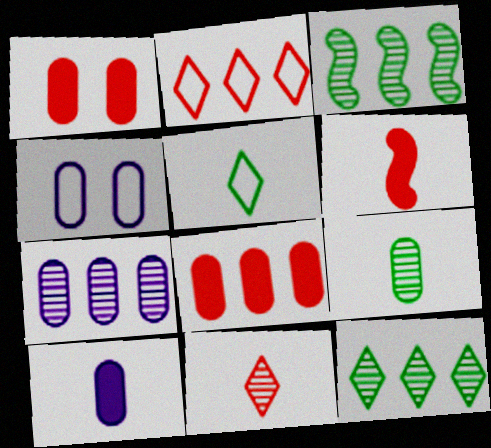[[4, 6, 12], 
[4, 7, 10], 
[4, 8, 9]]